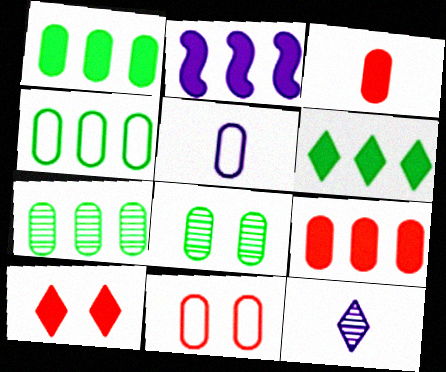[[1, 4, 7], 
[2, 6, 9], 
[4, 5, 11], 
[5, 8, 9]]